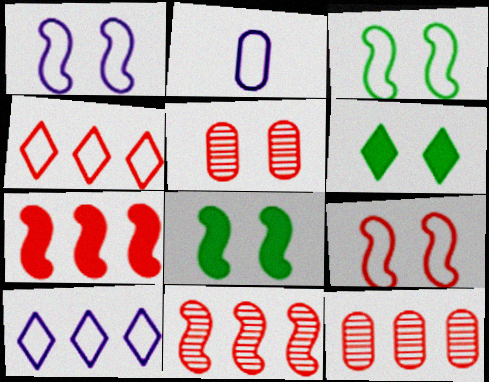[[1, 2, 10], 
[1, 3, 9], 
[1, 5, 6], 
[2, 3, 4], 
[2, 6, 11], 
[4, 7, 12]]